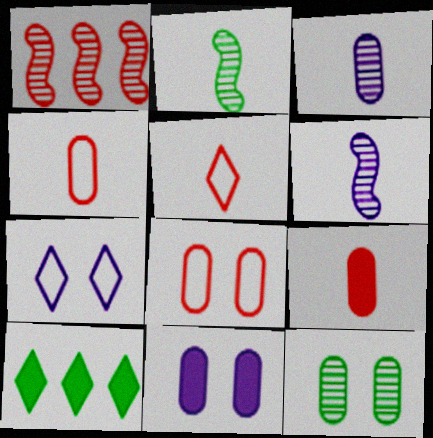[[6, 8, 10], 
[8, 11, 12]]